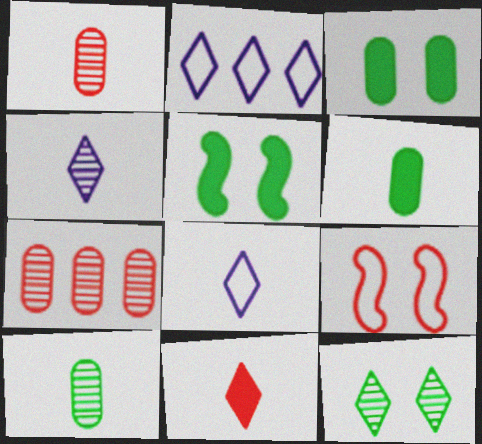[[1, 2, 5], 
[2, 11, 12], 
[5, 7, 8], 
[7, 9, 11]]